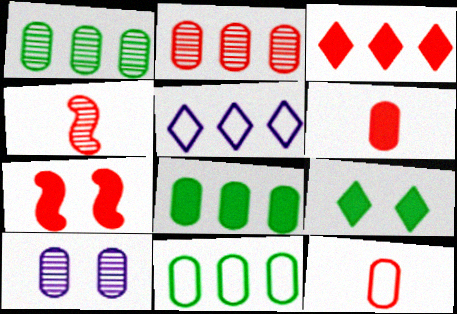[[1, 8, 11], 
[3, 6, 7], 
[6, 10, 11], 
[8, 10, 12]]